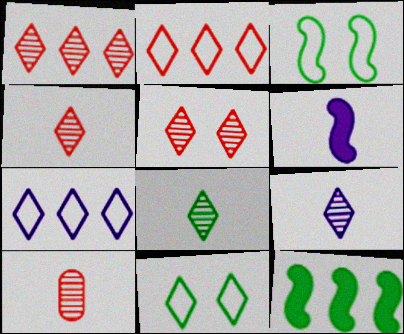[[1, 4, 5], 
[4, 8, 9]]